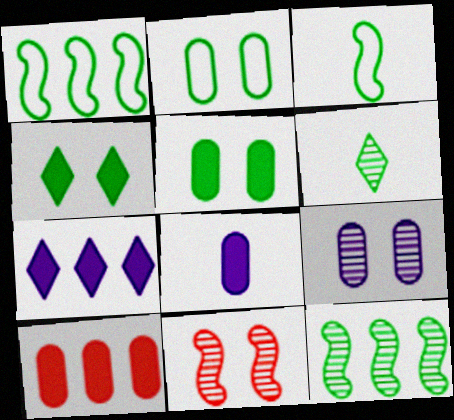[[1, 5, 6], 
[5, 8, 10]]